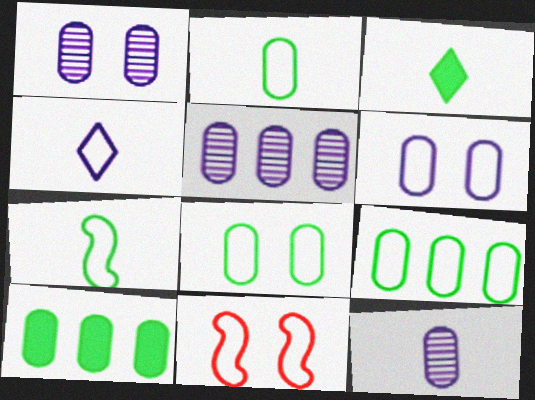[[1, 5, 12], 
[2, 8, 9], 
[3, 5, 11], 
[4, 9, 11]]